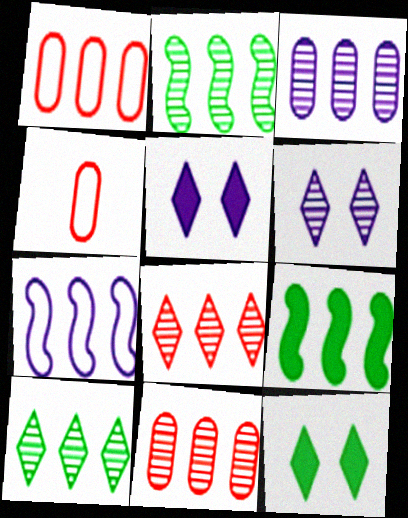[[2, 3, 8], 
[2, 4, 5], 
[4, 6, 9]]